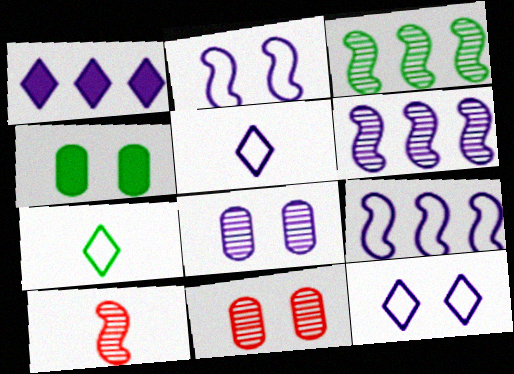[[3, 4, 7]]